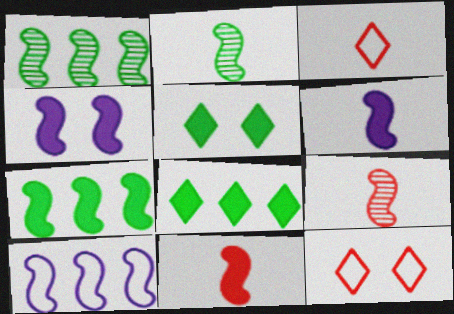[[4, 7, 11]]